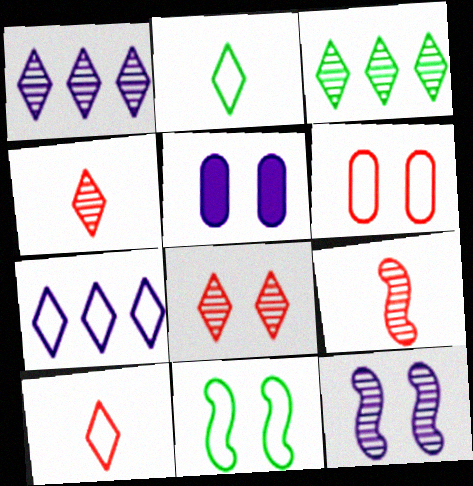[[5, 8, 11]]